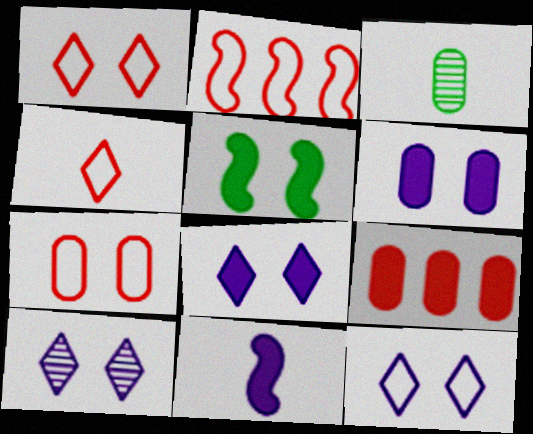[[2, 3, 8], 
[2, 4, 7], 
[3, 4, 11], 
[5, 7, 10], 
[8, 10, 12]]